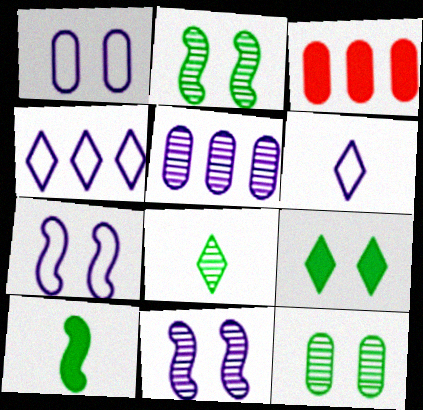[[2, 3, 6], 
[3, 7, 8]]